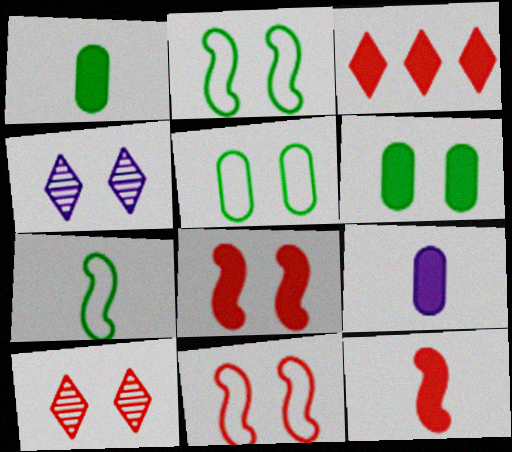[[4, 5, 8], 
[4, 6, 11]]